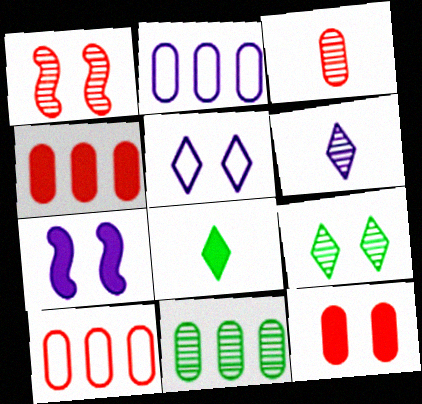[[1, 2, 8], 
[1, 6, 11], 
[2, 4, 11], 
[2, 6, 7], 
[3, 10, 12], 
[4, 7, 8]]